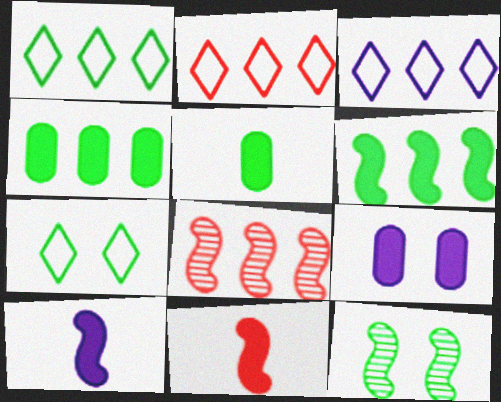[[1, 2, 3], 
[1, 5, 12], 
[3, 4, 8]]